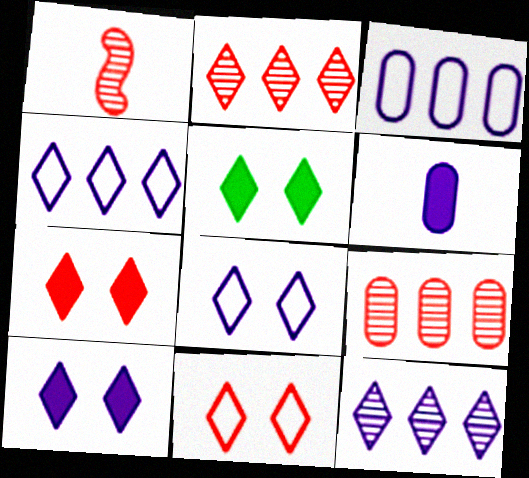[[1, 3, 5], 
[5, 7, 10]]